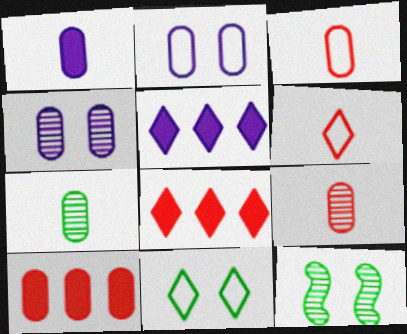[[1, 3, 7], 
[2, 7, 10], 
[3, 5, 12]]